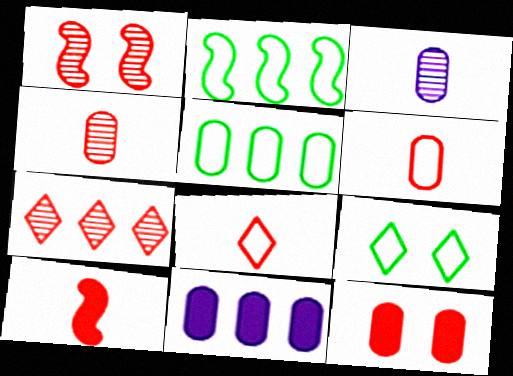[[1, 4, 7], 
[2, 7, 11], 
[3, 5, 12], 
[4, 8, 10]]